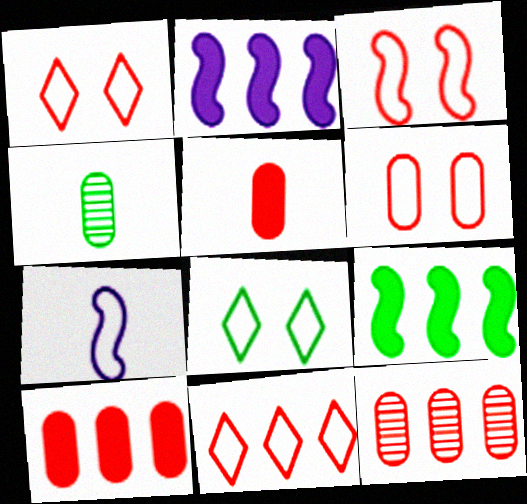[[1, 2, 4], 
[1, 3, 6], 
[4, 8, 9], 
[5, 6, 12]]